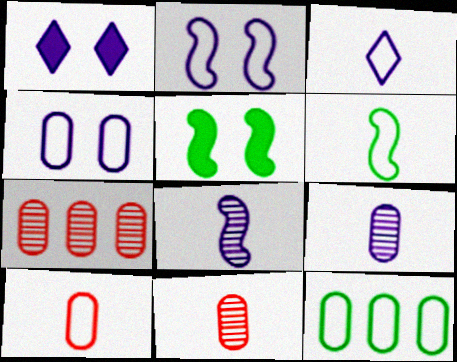[[1, 6, 7], 
[3, 5, 7], 
[3, 6, 10], 
[4, 10, 12]]